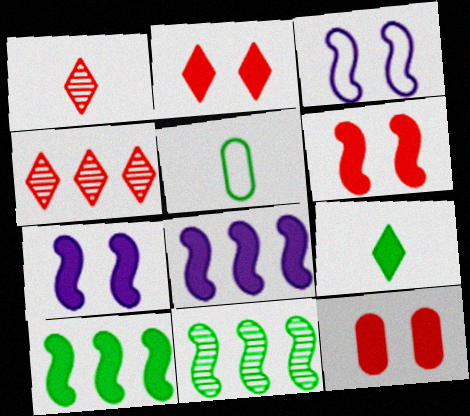[[2, 6, 12], 
[4, 5, 7], 
[8, 9, 12]]